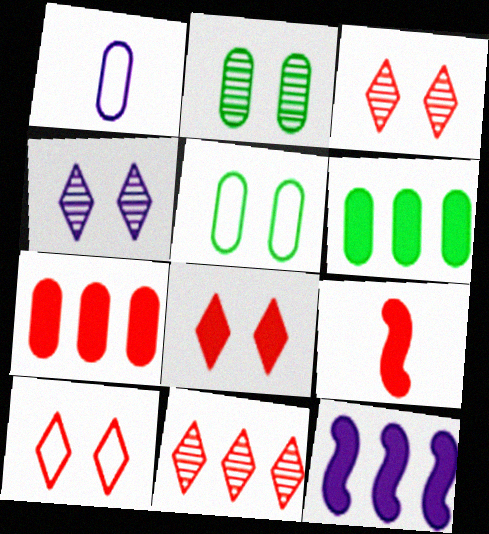[[1, 2, 7], 
[1, 4, 12], 
[3, 8, 10], 
[7, 8, 9]]